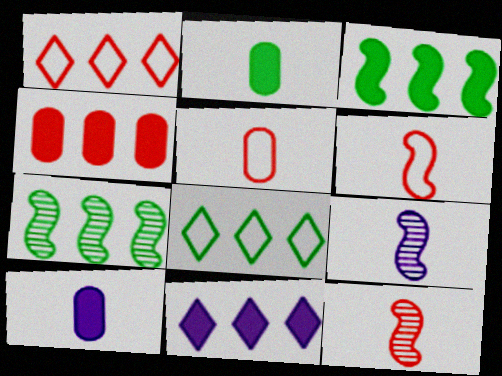[[3, 4, 11]]